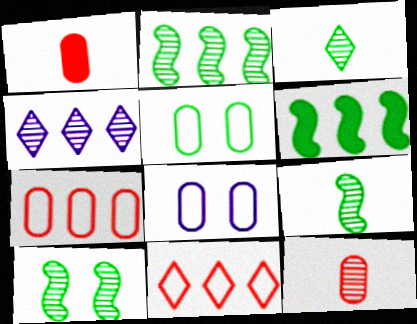[[2, 9, 10], 
[3, 5, 6], 
[4, 6, 7], 
[4, 10, 12]]